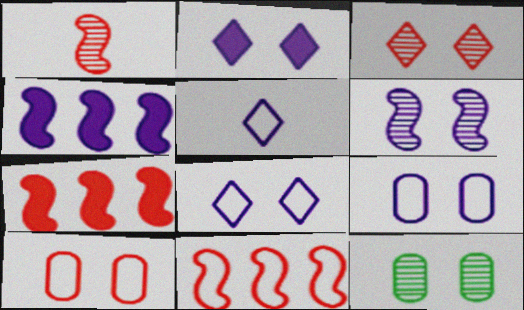[[2, 6, 9], 
[3, 6, 12], 
[5, 7, 12]]